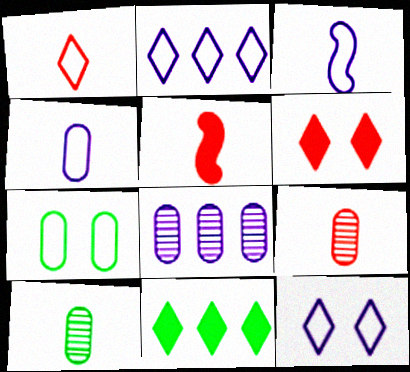[[1, 5, 9]]